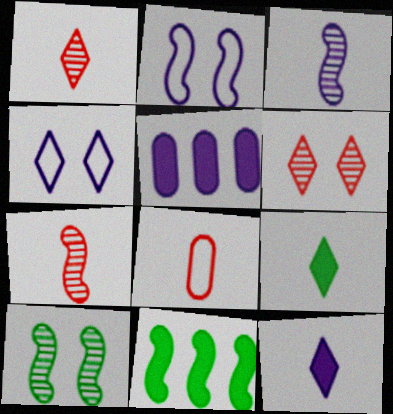[[2, 7, 11], 
[3, 4, 5], 
[3, 8, 9]]